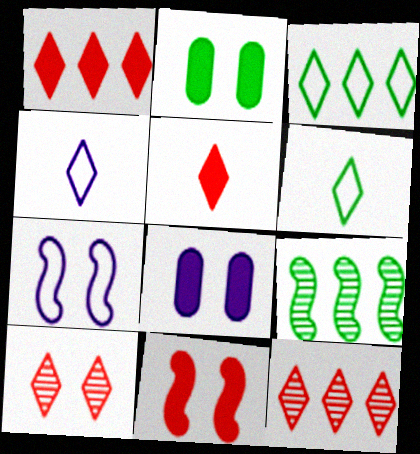[[2, 6, 9], 
[2, 7, 10]]